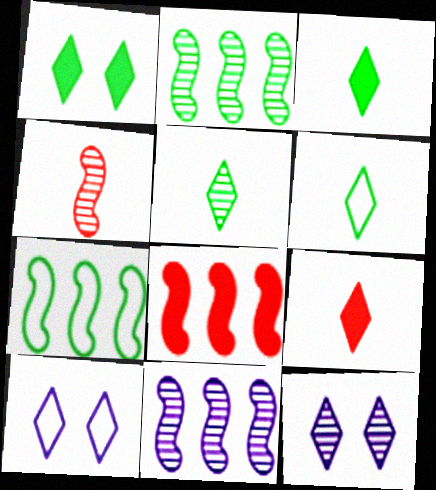[[3, 5, 6], 
[7, 8, 11]]